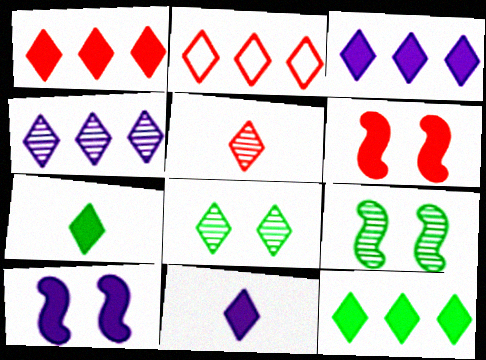[[1, 3, 12], 
[2, 4, 12], 
[2, 8, 11], 
[4, 5, 8]]